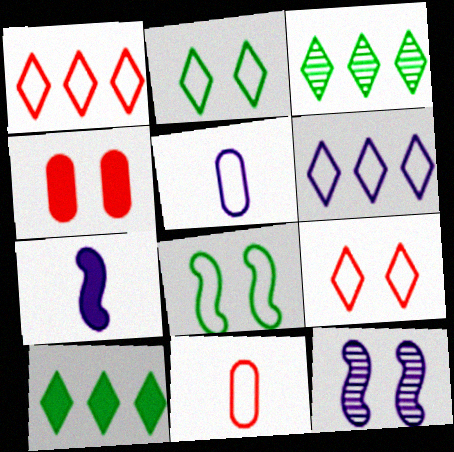[[1, 5, 8], 
[2, 4, 12], 
[4, 7, 10], 
[6, 8, 11], 
[10, 11, 12]]